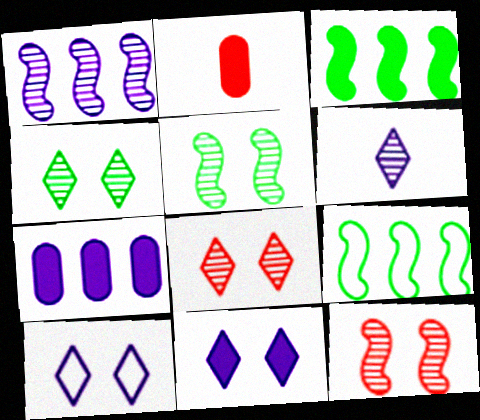[[2, 3, 11]]